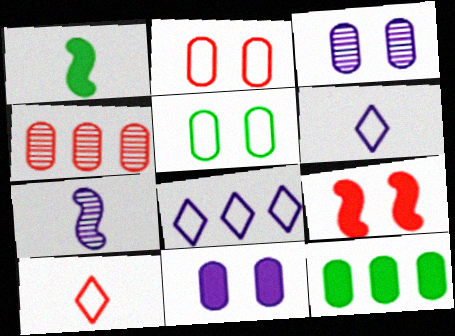[[4, 9, 10], 
[7, 8, 11]]